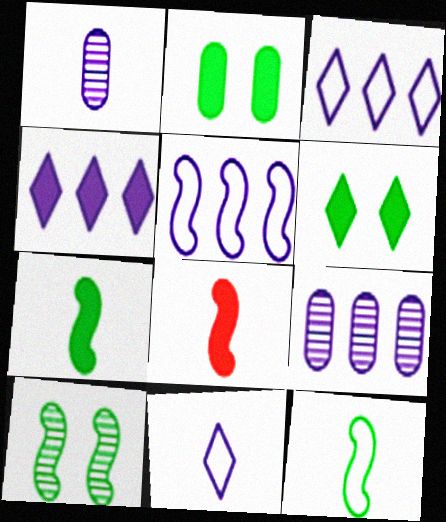[[2, 4, 8], 
[4, 5, 9], 
[5, 8, 10]]